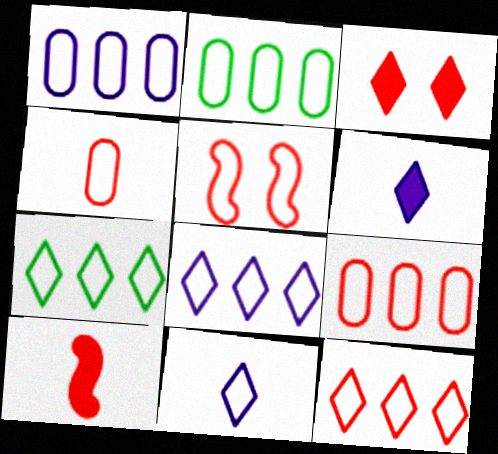[[1, 2, 9], 
[2, 5, 11], 
[4, 5, 12], 
[7, 8, 12]]